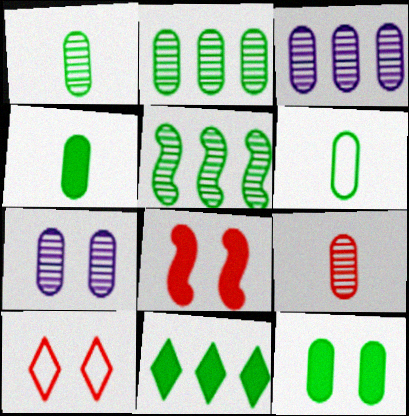[[1, 4, 6], 
[2, 6, 12], 
[2, 7, 9]]